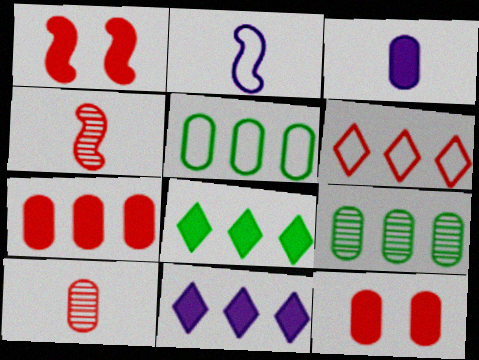[[1, 3, 8], 
[1, 6, 10], 
[4, 6, 12]]